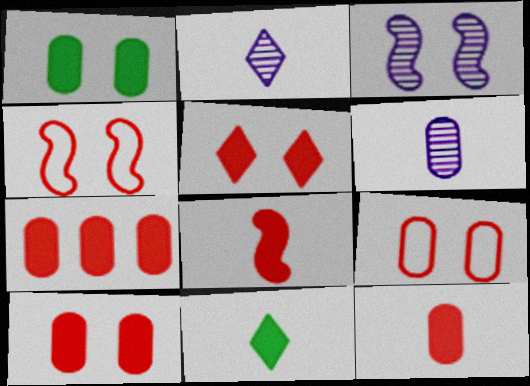[[5, 7, 8], 
[7, 10, 12]]